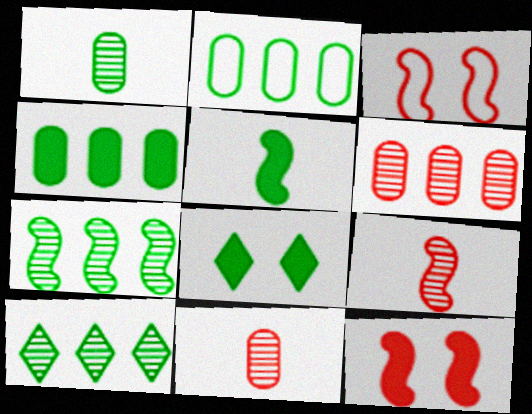[[4, 5, 8]]